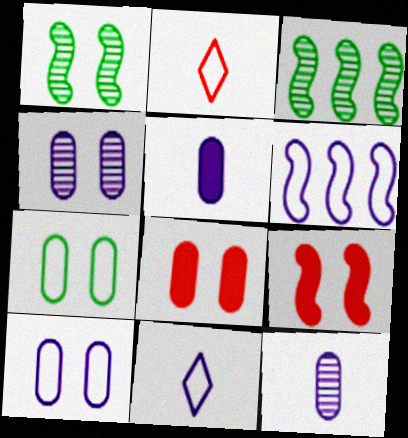[[2, 6, 7], 
[3, 8, 11], 
[4, 7, 8], 
[6, 10, 11]]